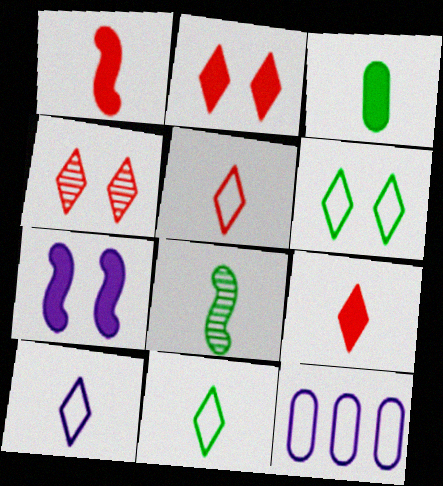[[2, 8, 12], 
[3, 8, 11], 
[5, 10, 11]]